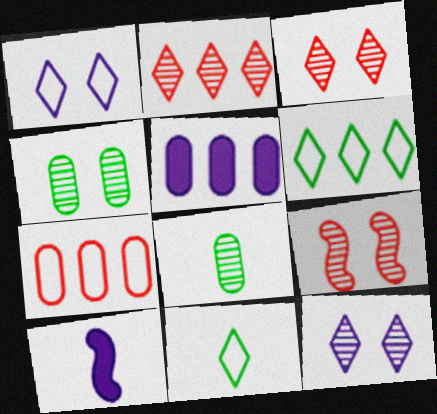[[4, 9, 12], 
[5, 9, 11]]